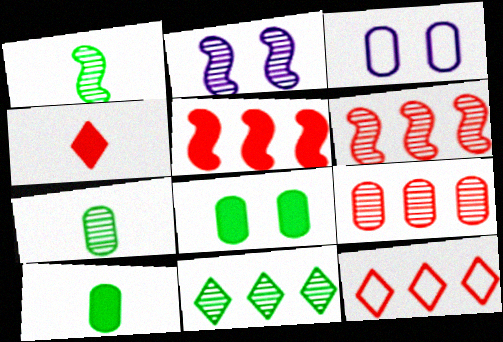[[1, 2, 6], 
[2, 10, 12], 
[3, 9, 10], 
[5, 9, 12]]